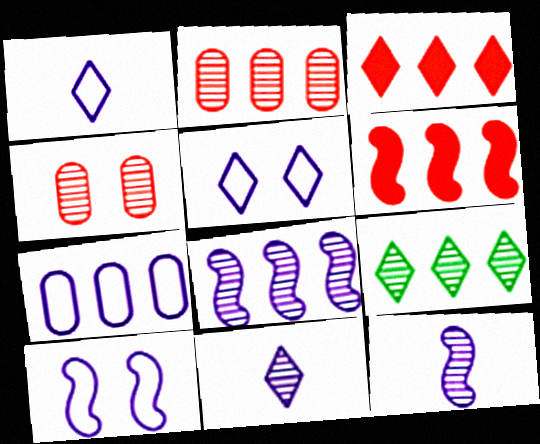[[1, 7, 10], 
[2, 8, 9], 
[4, 9, 12], 
[6, 7, 9]]